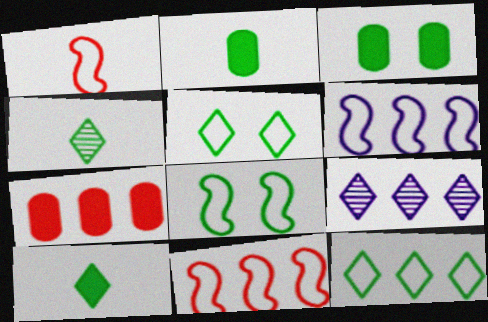[[1, 3, 9], 
[1, 6, 8]]